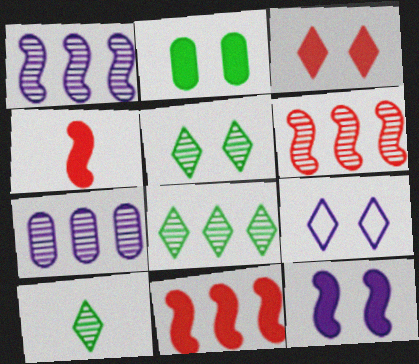[[2, 3, 12], 
[3, 5, 9], 
[5, 8, 10], 
[6, 7, 8]]